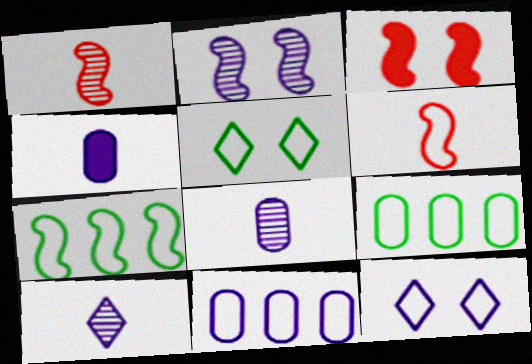[[3, 9, 10], 
[5, 6, 11], 
[6, 9, 12]]